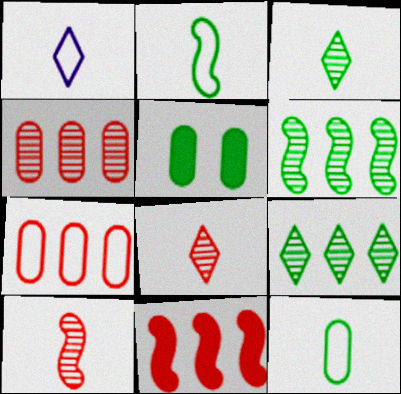[[2, 5, 9]]